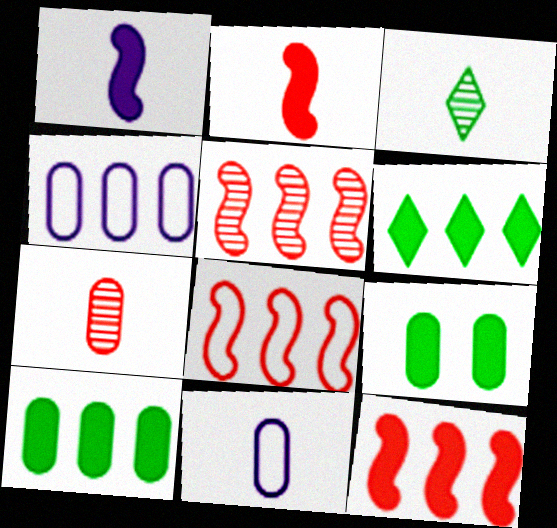[[2, 3, 11], 
[4, 5, 6], 
[4, 7, 9], 
[5, 8, 12]]